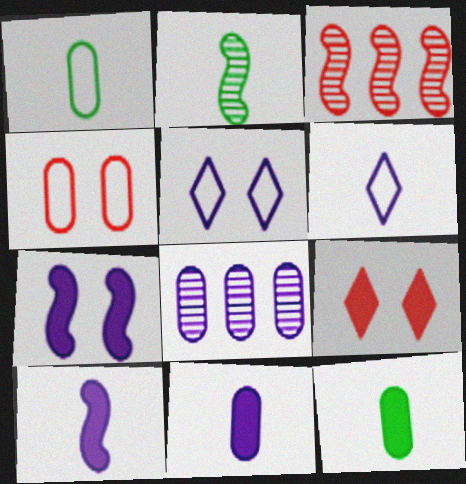[[3, 5, 12], 
[4, 8, 12], 
[5, 8, 10], 
[6, 7, 8]]